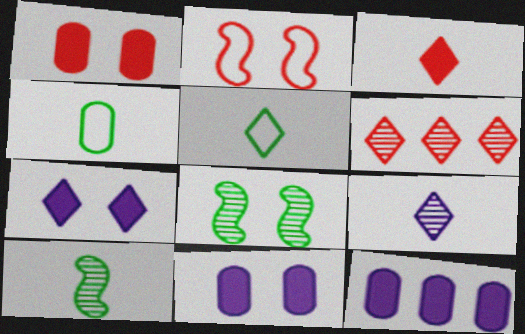[[3, 5, 9], 
[5, 6, 7]]